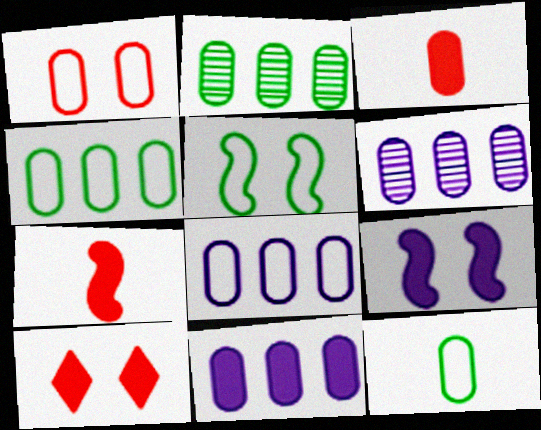[[1, 8, 12], 
[6, 8, 11]]